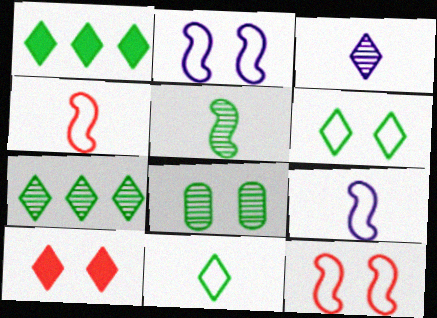[[2, 8, 10], 
[5, 7, 8]]